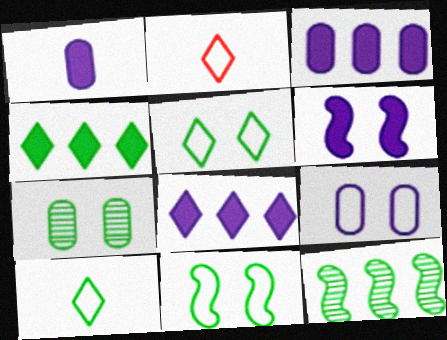[[1, 6, 8]]